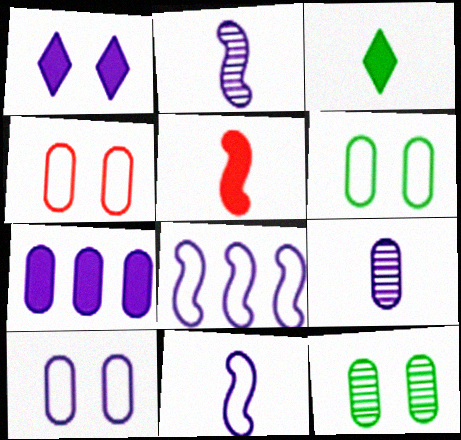[[1, 8, 9], 
[4, 6, 10], 
[7, 9, 10]]